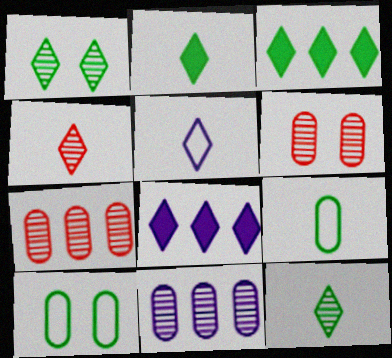[[2, 4, 5]]